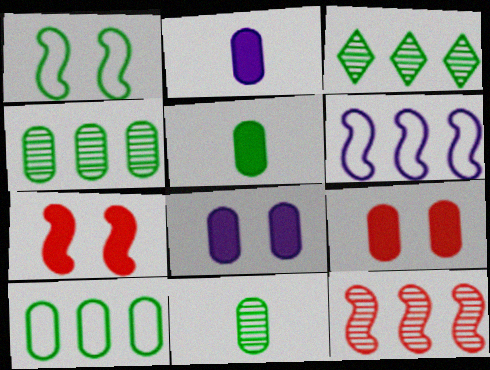[[1, 3, 5]]